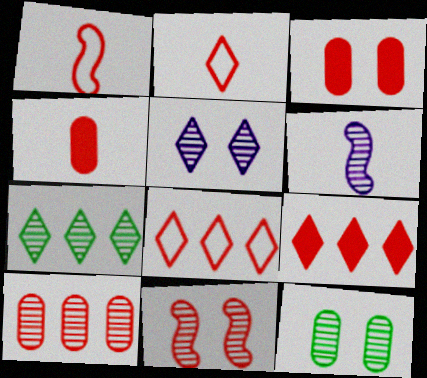[[4, 8, 11], 
[5, 11, 12]]